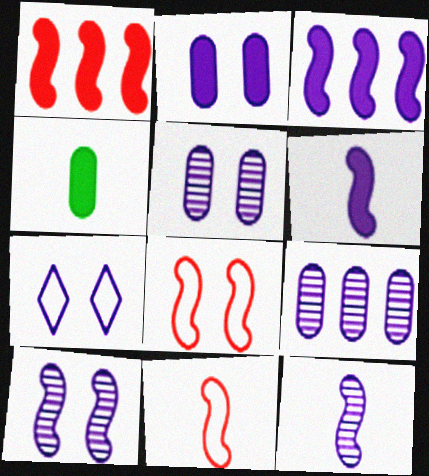[[2, 7, 10], 
[6, 7, 9]]